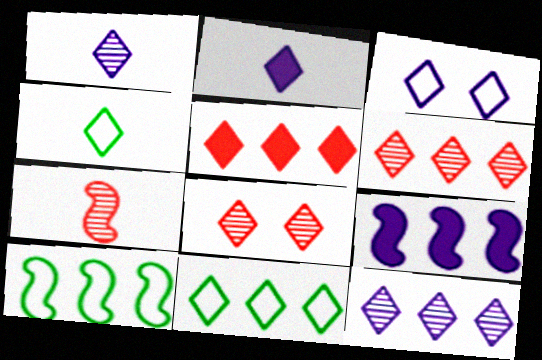[[2, 3, 12], 
[2, 8, 11], 
[5, 11, 12]]